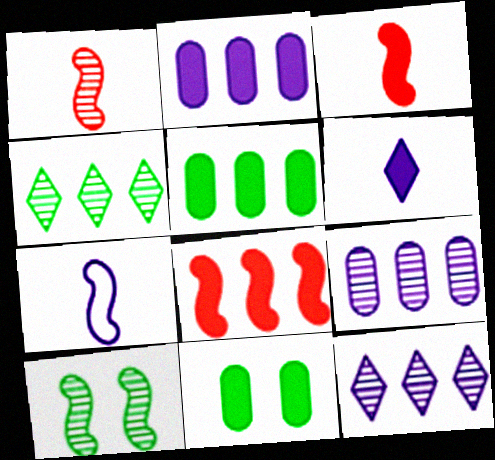[[6, 8, 11], 
[7, 8, 10]]